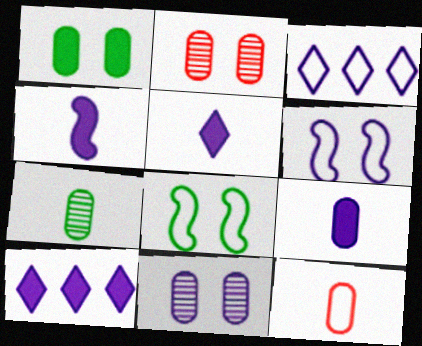[[3, 4, 11], 
[3, 8, 12], 
[4, 5, 9], 
[7, 9, 12]]